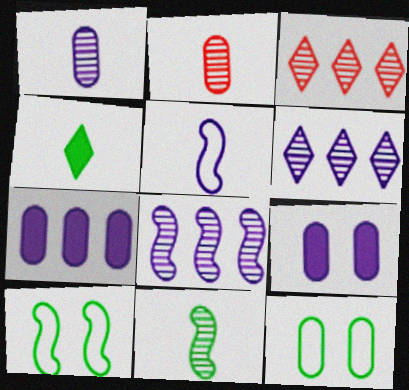[[2, 4, 5], 
[2, 7, 12], 
[5, 6, 9]]